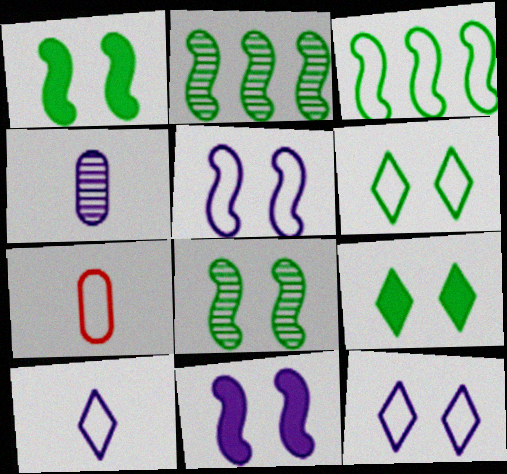[[3, 7, 12]]